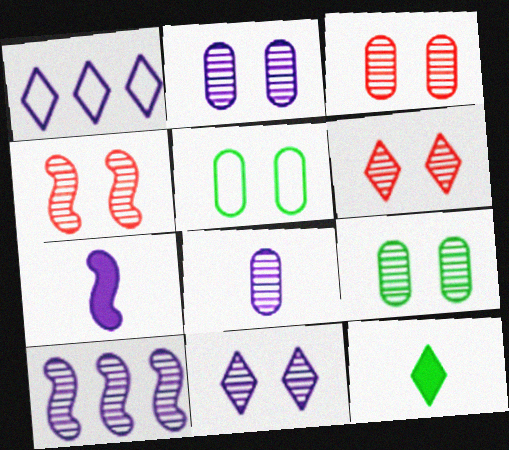[[1, 2, 7], 
[1, 6, 12], 
[2, 3, 9], 
[3, 4, 6], 
[4, 9, 11], 
[8, 10, 11]]